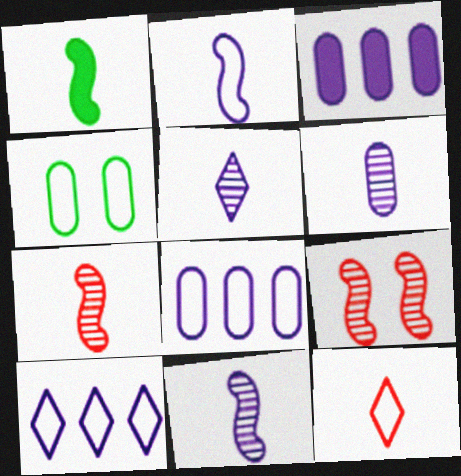[[1, 2, 7], 
[1, 6, 12], 
[5, 6, 11]]